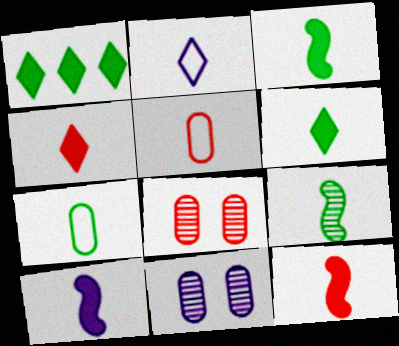[[3, 10, 12], 
[6, 7, 9]]